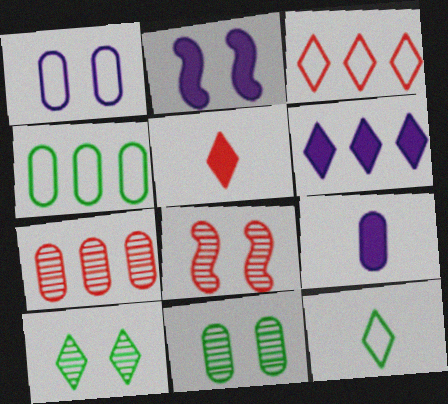[[2, 6, 9], 
[2, 7, 12]]